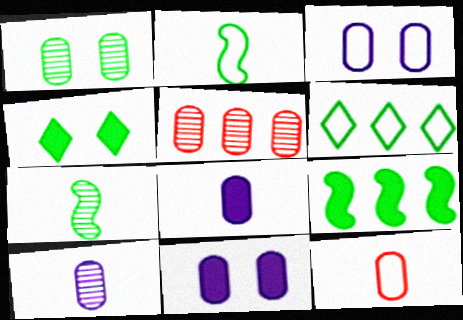[[1, 5, 10]]